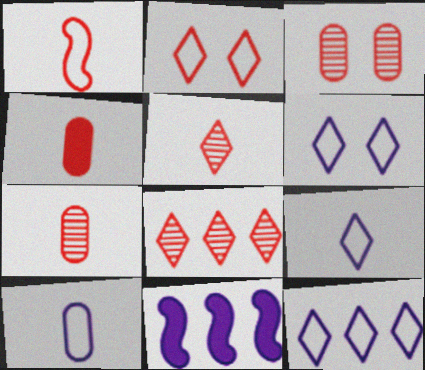[[1, 4, 5], 
[6, 9, 12]]